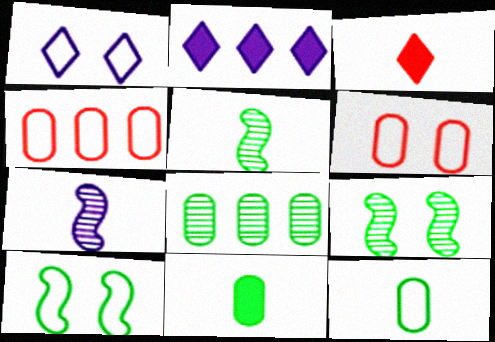[[1, 6, 10], 
[2, 5, 6], 
[3, 7, 12]]